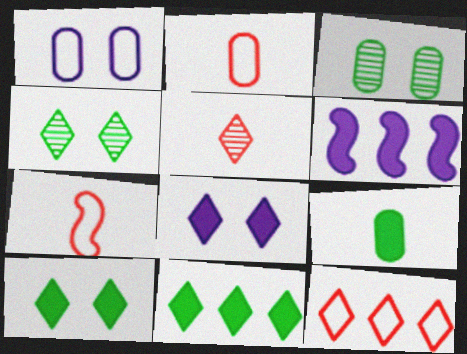[[2, 4, 6]]